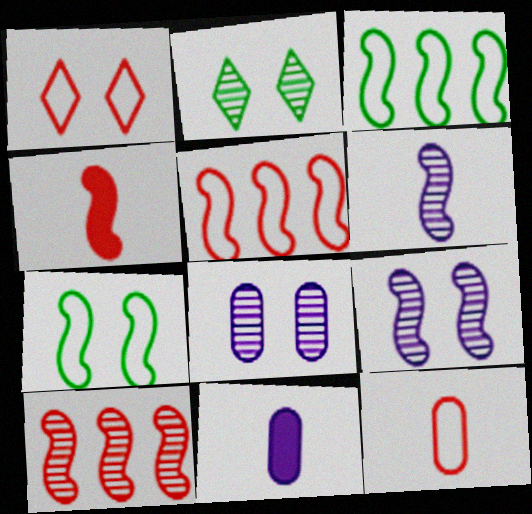[[1, 5, 12], 
[2, 5, 11], 
[3, 4, 9]]